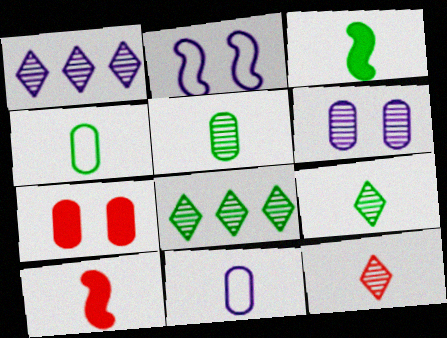[[3, 4, 9], 
[3, 11, 12], 
[9, 10, 11]]